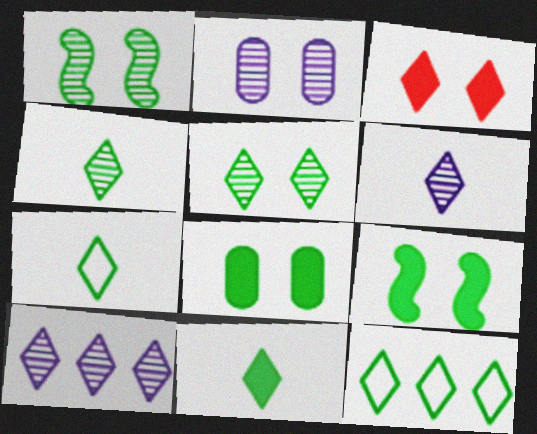[[3, 6, 12], 
[3, 7, 10], 
[4, 7, 11], 
[5, 11, 12]]